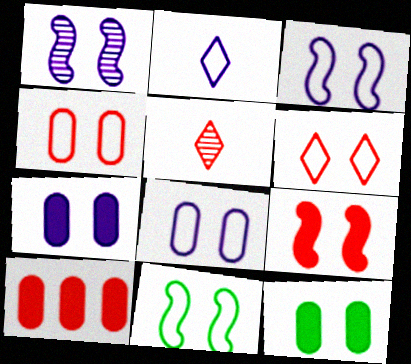[[1, 6, 12], 
[1, 9, 11], 
[6, 8, 11]]